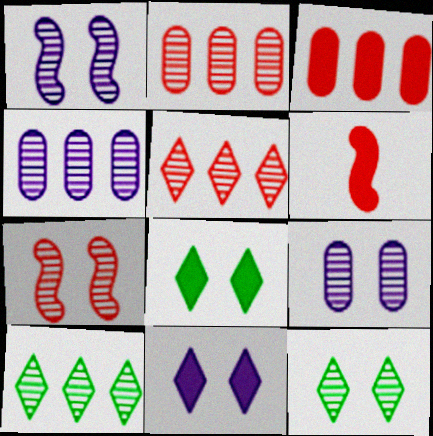[[7, 9, 12]]